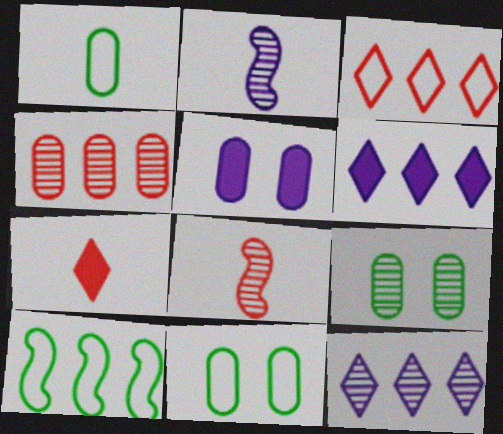[[1, 2, 7], 
[1, 4, 5], 
[4, 6, 10], 
[6, 8, 11], 
[8, 9, 12]]